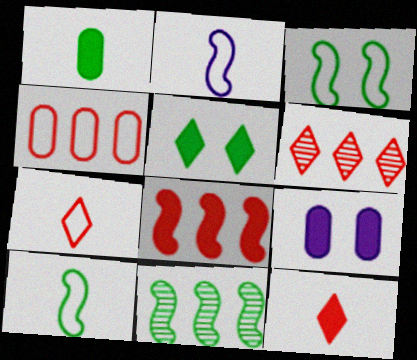[[4, 6, 8], 
[6, 9, 10], 
[7, 9, 11]]